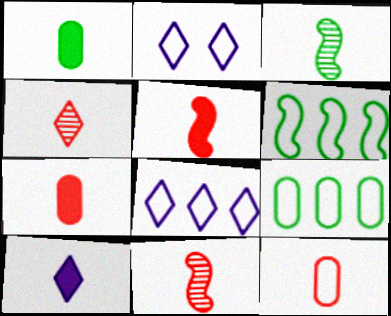[[1, 5, 10], 
[2, 6, 12], 
[3, 10, 12], 
[4, 5, 12]]